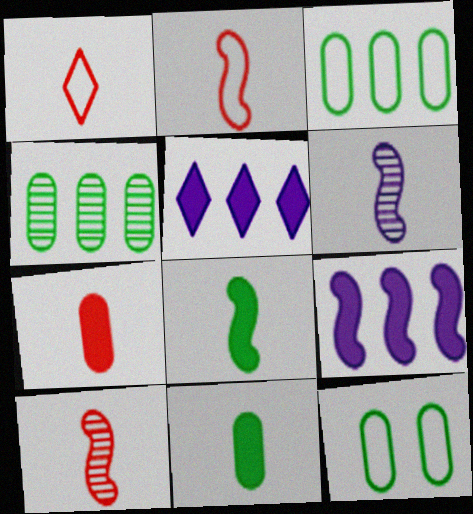[[1, 6, 11], 
[1, 7, 10], 
[2, 6, 8], 
[4, 11, 12], 
[5, 10, 12]]